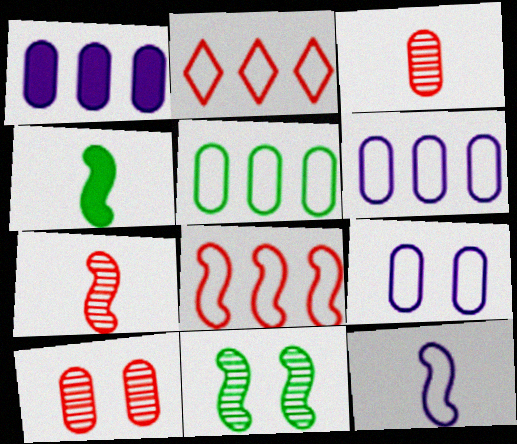[[4, 7, 12]]